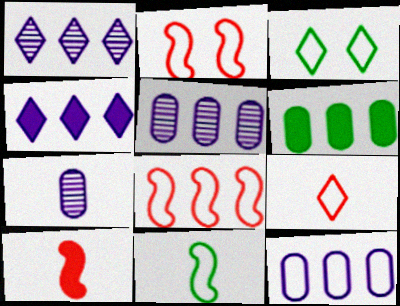[[1, 6, 8], 
[3, 5, 10]]